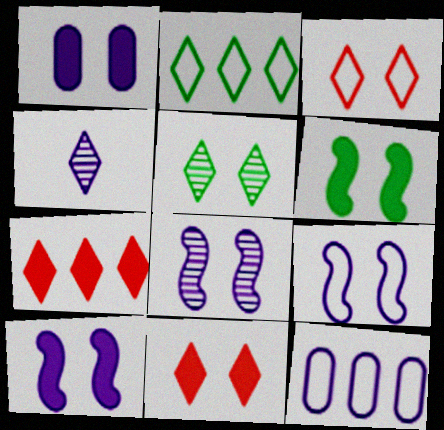[[1, 6, 11], 
[2, 4, 11], 
[4, 10, 12], 
[8, 9, 10]]